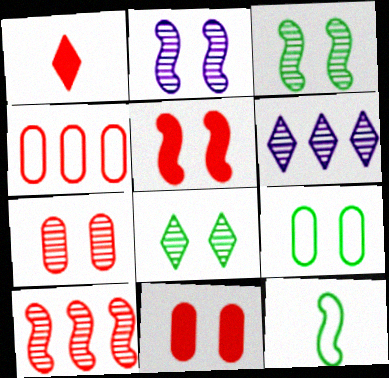[[2, 7, 8], 
[6, 11, 12]]